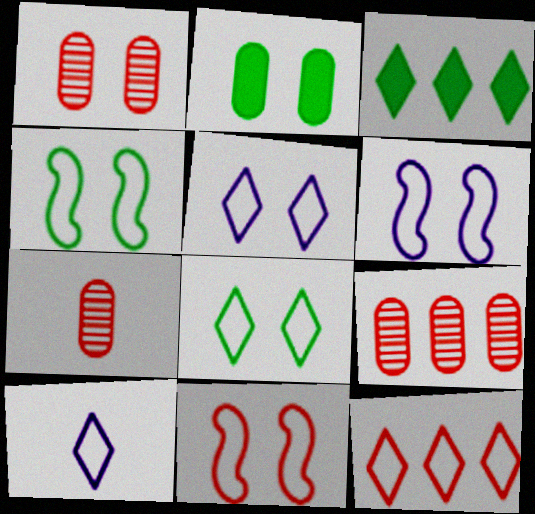[[1, 7, 9], 
[3, 6, 7], 
[4, 6, 11], 
[8, 10, 12]]